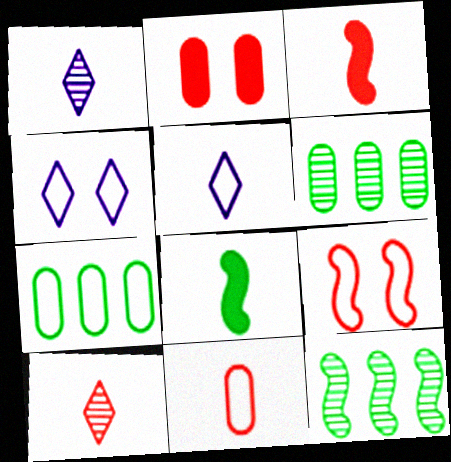[[1, 8, 11], 
[2, 5, 12], 
[3, 4, 6], 
[3, 10, 11], 
[5, 7, 9]]